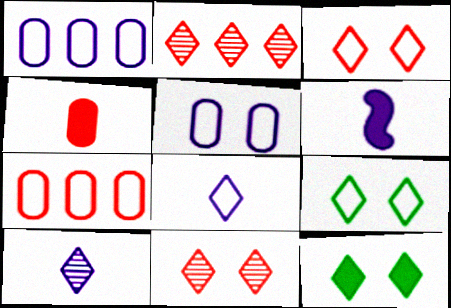[[2, 8, 12]]